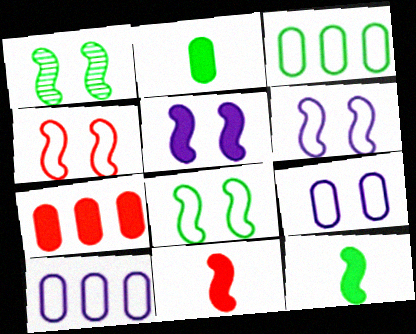[[1, 4, 5], 
[4, 6, 8]]